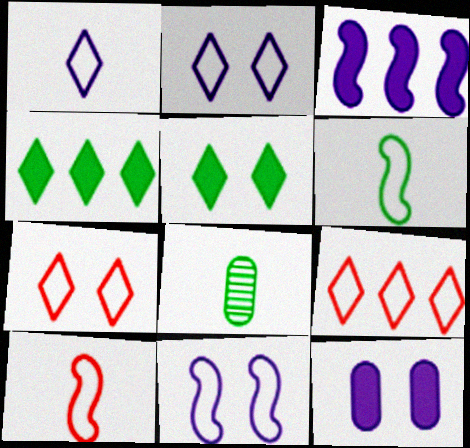[[3, 7, 8]]